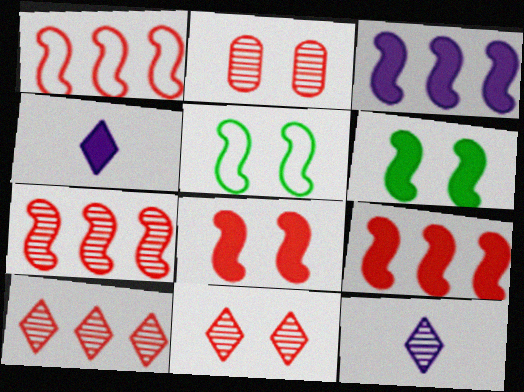[[1, 7, 9]]